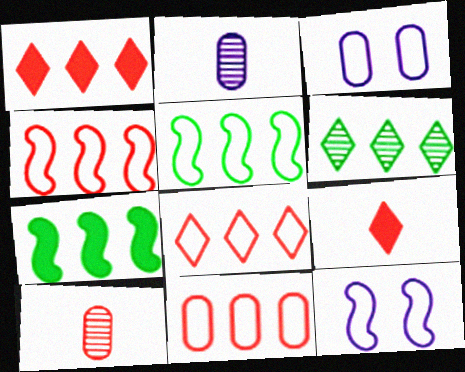[[4, 8, 11]]